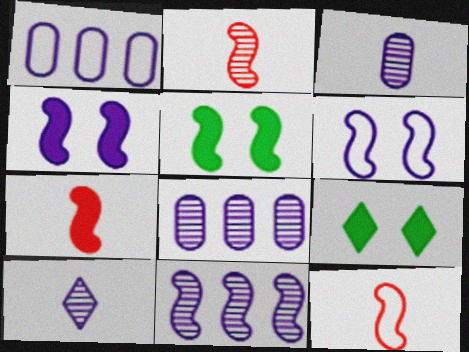[[1, 2, 9], 
[1, 4, 10], 
[2, 7, 12], 
[5, 11, 12], 
[8, 9, 12]]